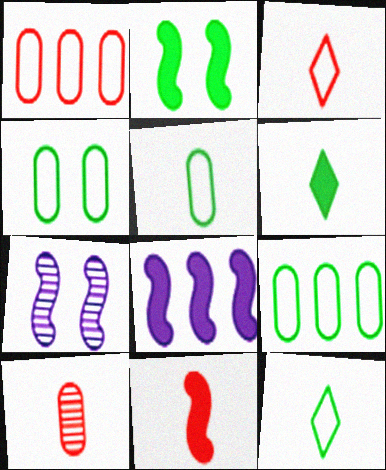[[1, 6, 7], 
[2, 8, 11], 
[3, 10, 11], 
[4, 5, 9]]